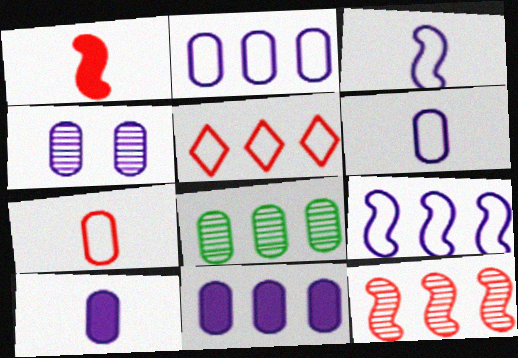[[2, 4, 10], 
[4, 6, 11]]